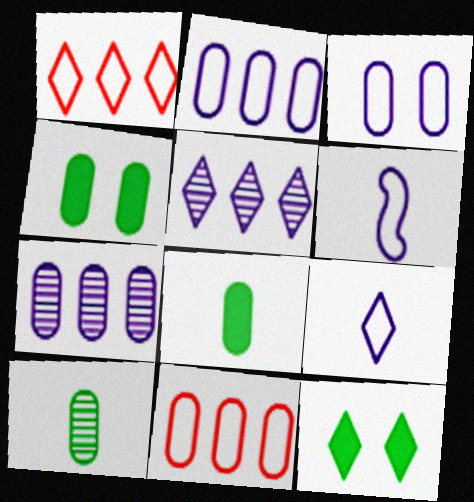[]